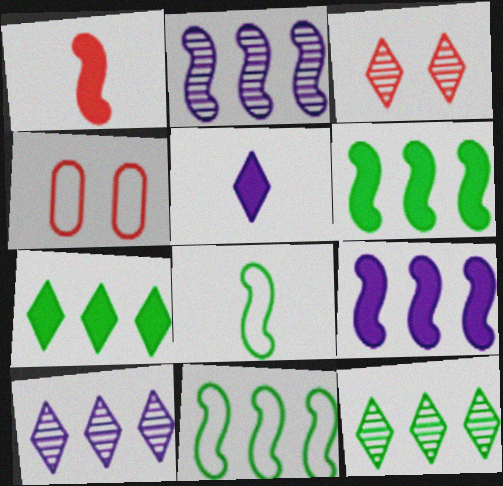[]